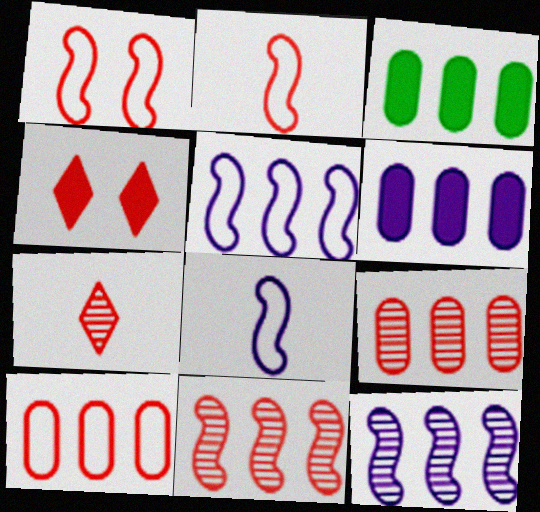[[2, 4, 9]]